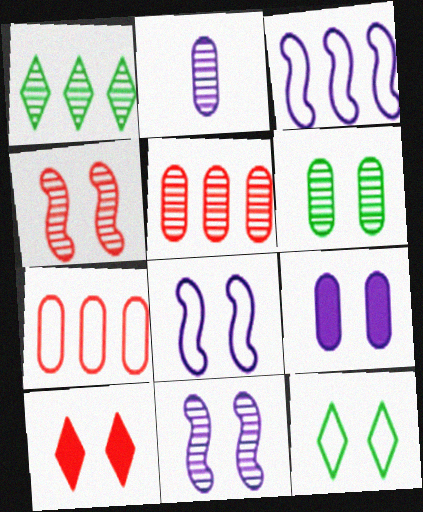[[1, 2, 4], 
[2, 5, 6], 
[4, 9, 12], 
[6, 8, 10]]